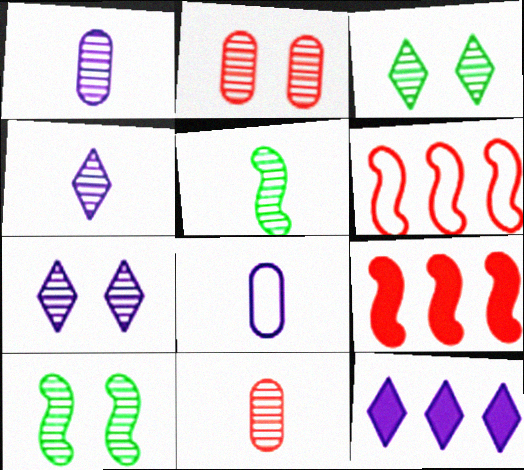[[2, 7, 10], 
[3, 8, 9], 
[4, 5, 11]]